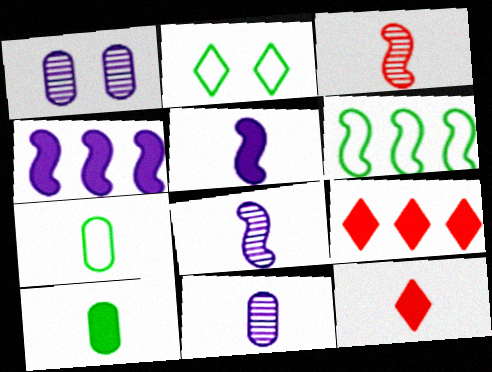[[1, 6, 12], 
[2, 6, 7], 
[5, 10, 12], 
[7, 8, 12]]